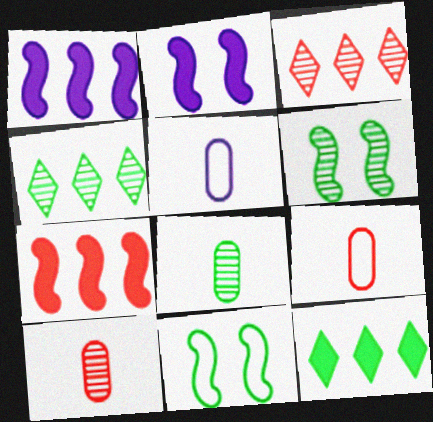[[2, 4, 9], 
[4, 6, 8], 
[8, 11, 12]]